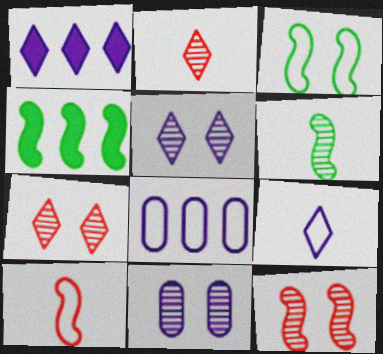[[1, 5, 9], 
[3, 4, 6]]